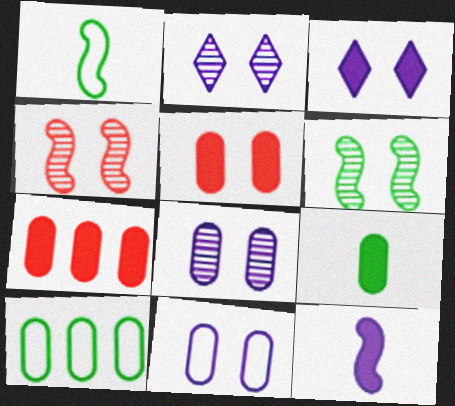[[1, 2, 7]]